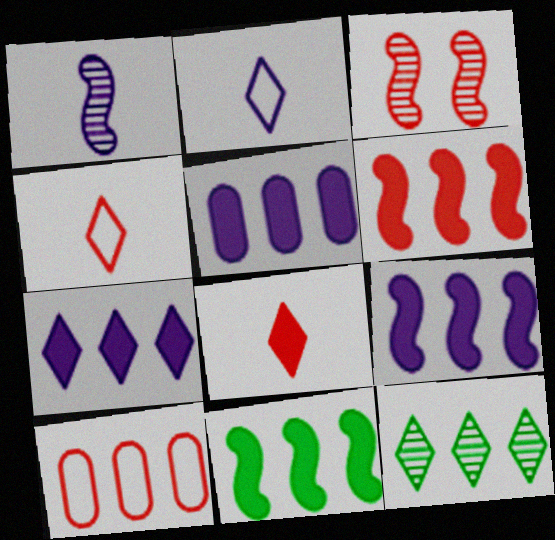[[3, 8, 10], 
[5, 7, 9], 
[6, 9, 11], 
[9, 10, 12]]